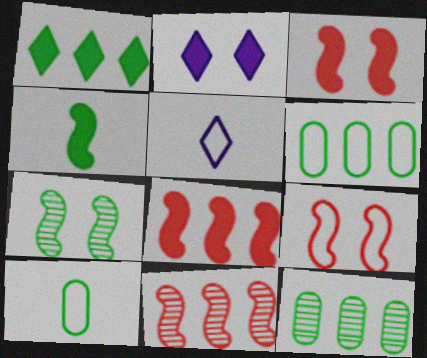[[1, 7, 10], 
[2, 10, 11], 
[3, 5, 12], 
[5, 6, 9]]